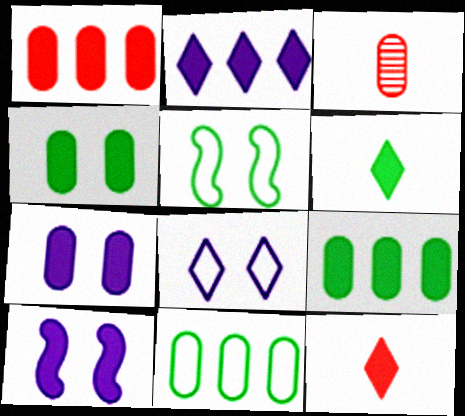[[1, 6, 10], 
[2, 3, 5], 
[3, 7, 11], 
[9, 10, 12]]